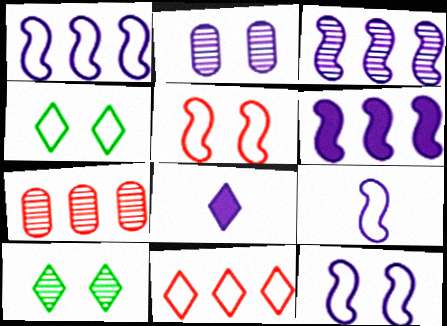[[1, 2, 8], 
[1, 3, 6], 
[1, 9, 12], 
[8, 10, 11]]